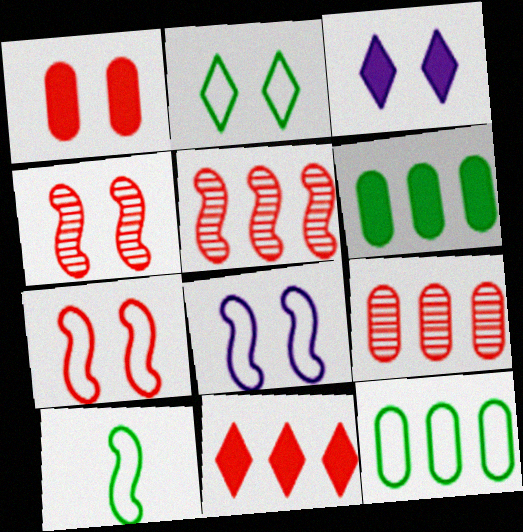[[2, 10, 12], 
[3, 9, 10]]